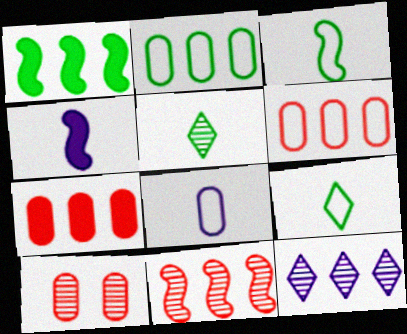[[1, 6, 12]]